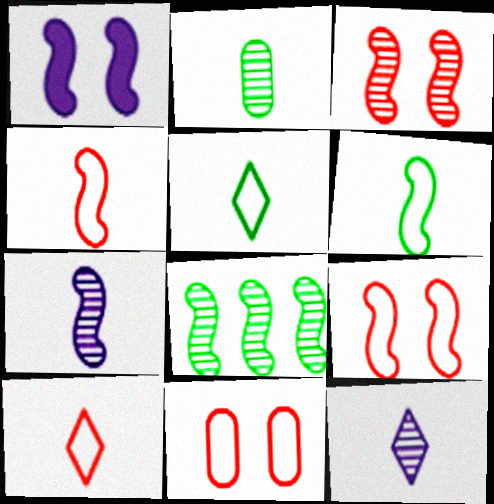[[1, 4, 8], 
[3, 7, 8]]